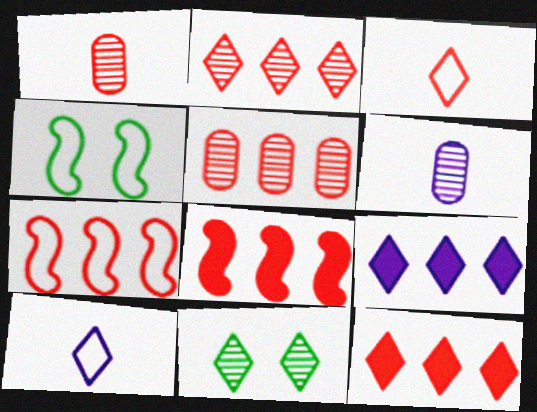[[1, 4, 9], 
[3, 9, 11], 
[4, 6, 12], 
[5, 7, 12], 
[10, 11, 12]]